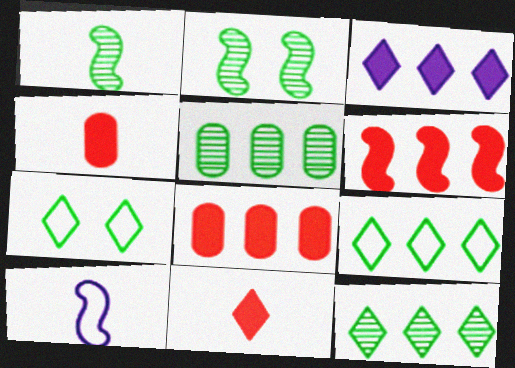[[2, 6, 10]]